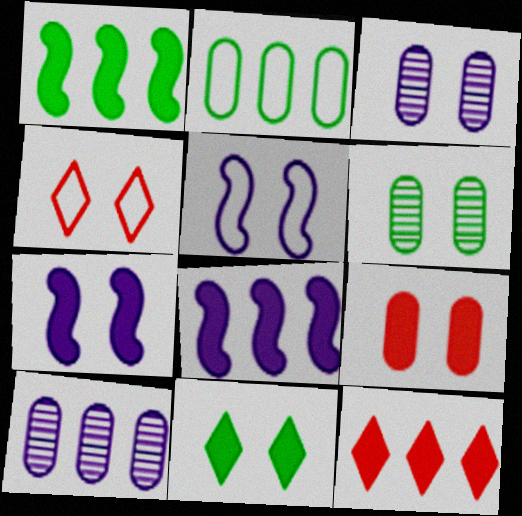[[4, 6, 7], 
[7, 9, 11]]